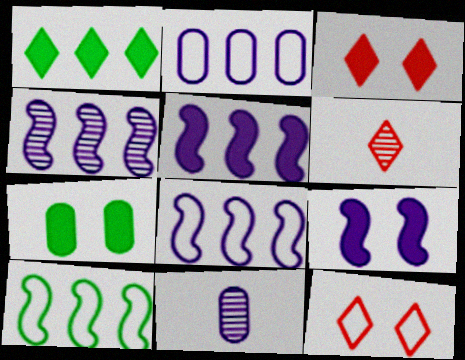[[3, 7, 9], 
[3, 10, 11], 
[4, 5, 8], 
[6, 7, 8]]